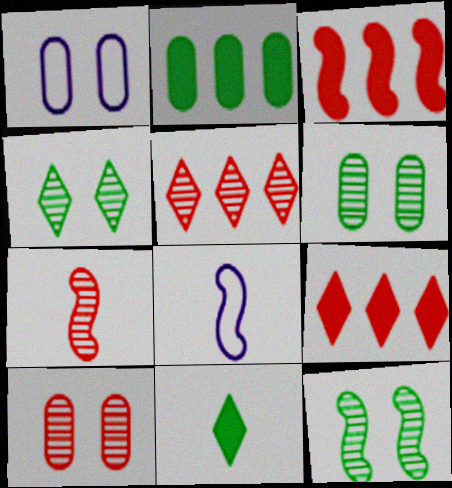[[3, 8, 12], 
[4, 6, 12], 
[5, 7, 10], 
[6, 8, 9]]